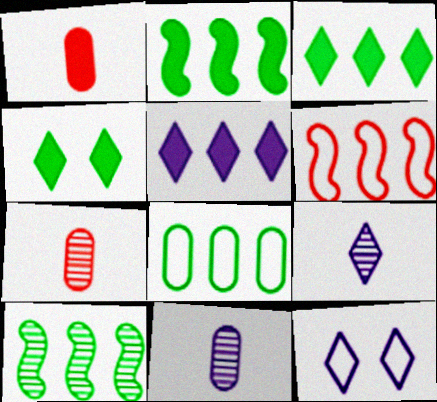[[1, 10, 12], 
[2, 7, 12], 
[3, 8, 10], 
[4, 6, 11], 
[5, 9, 12]]